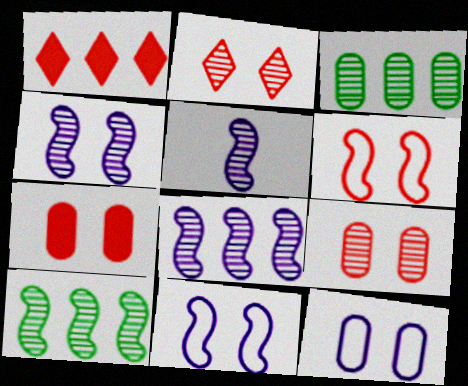[[2, 3, 5], 
[2, 6, 7], 
[4, 5, 8]]